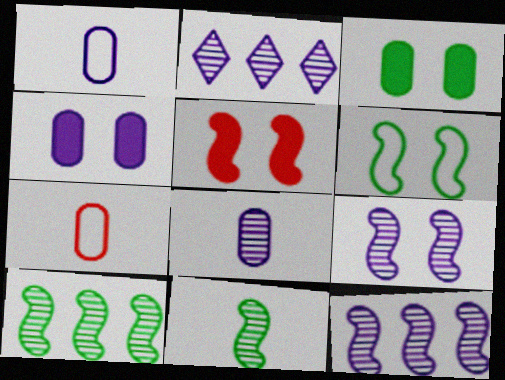[[2, 8, 9], 
[5, 6, 9]]